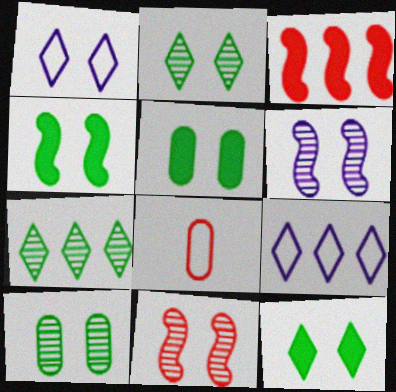[[1, 5, 11], 
[4, 5, 12]]